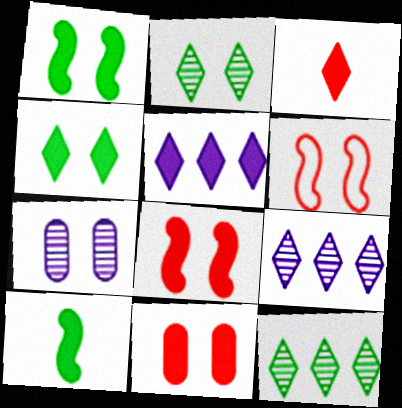[[3, 4, 5], 
[4, 6, 7], 
[5, 10, 11]]